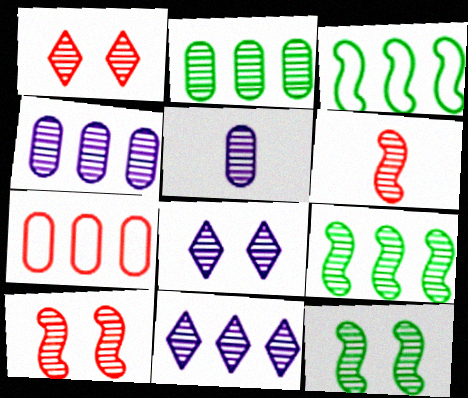[[1, 5, 9], 
[2, 6, 8]]